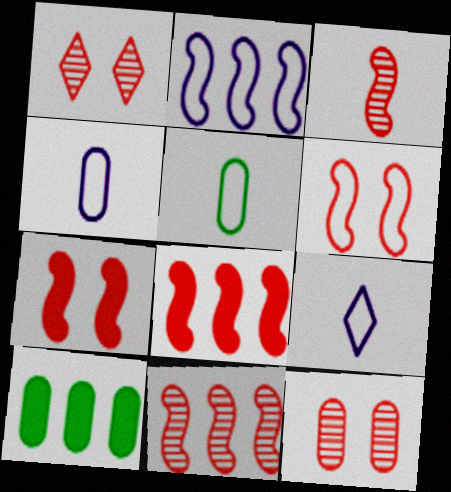[[3, 6, 8], 
[4, 10, 12]]